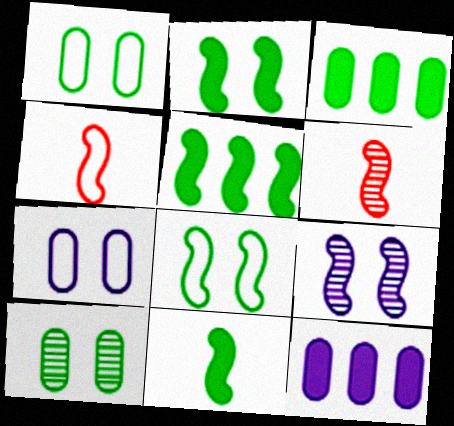[[2, 5, 11], 
[4, 5, 9]]